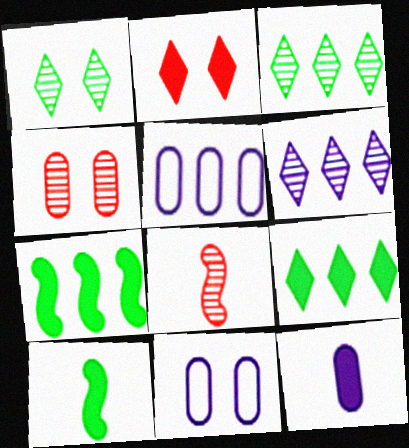[[2, 7, 12], 
[8, 9, 11]]